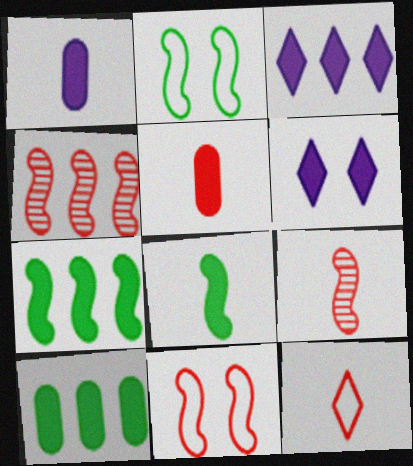[[5, 6, 7], 
[5, 9, 12]]